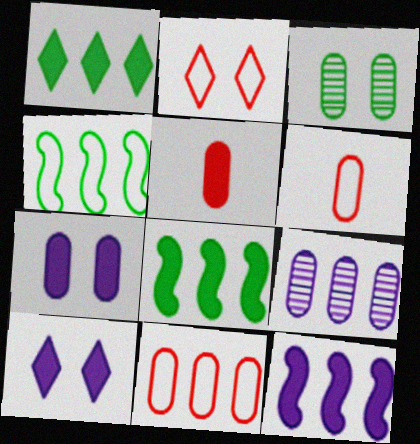[[5, 8, 10]]